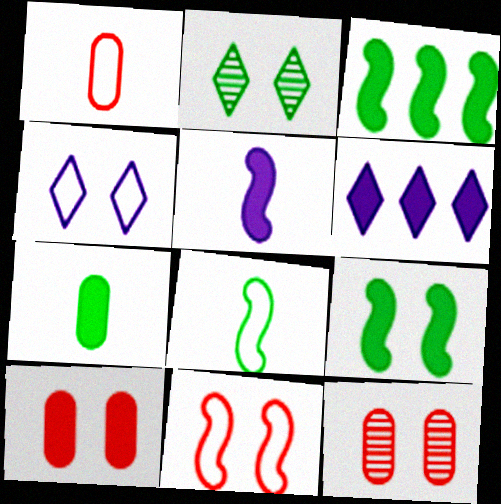[[4, 9, 12], 
[6, 8, 12]]